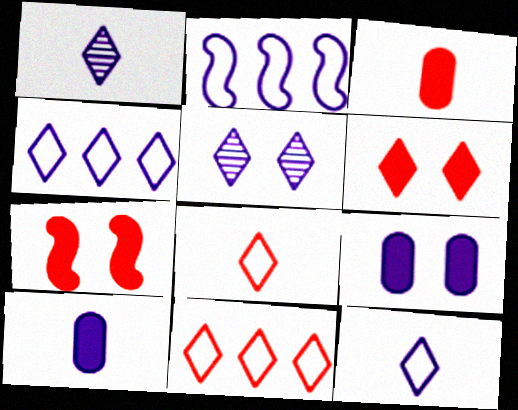[[1, 2, 9], 
[2, 5, 10]]